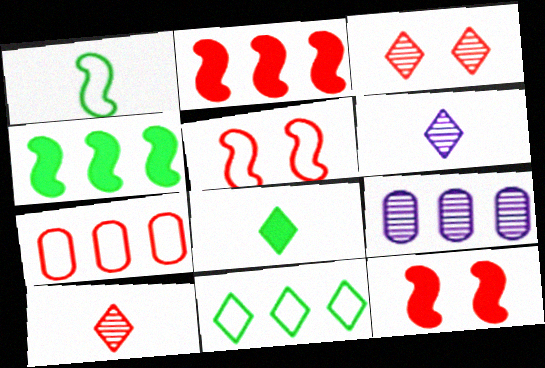[[2, 9, 11], 
[5, 8, 9], 
[7, 10, 12]]